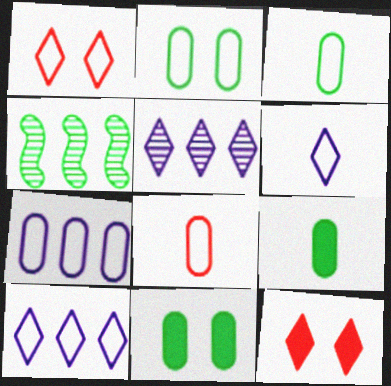[[2, 7, 8]]